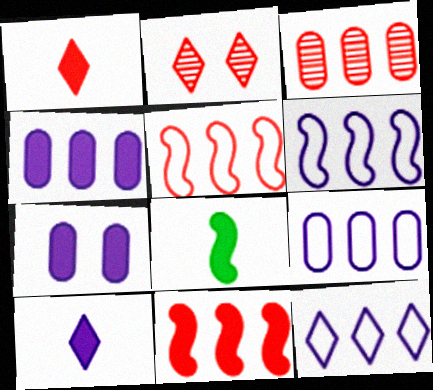[[2, 8, 9], 
[6, 9, 12]]